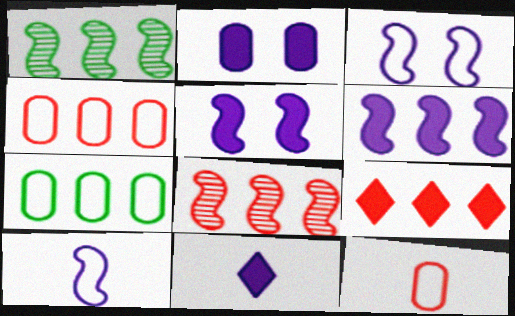[[2, 6, 11], 
[4, 8, 9]]